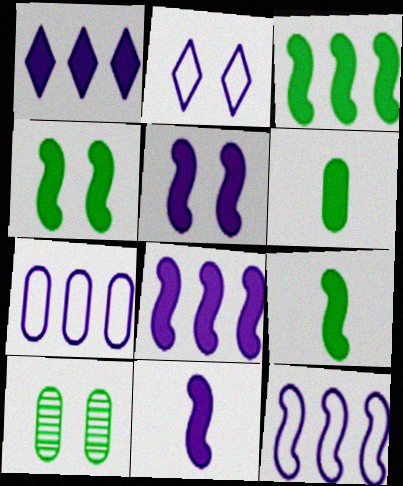[[3, 4, 9], 
[5, 8, 11]]